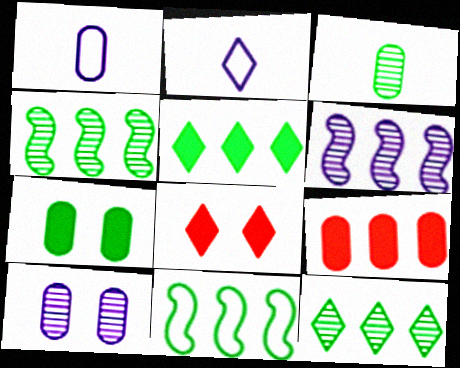[[1, 4, 8], 
[2, 8, 12]]